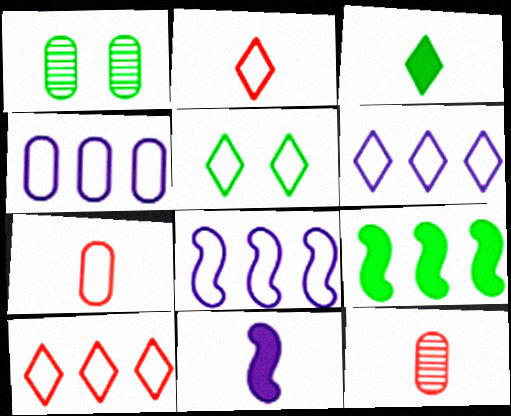[[1, 10, 11], 
[2, 5, 6], 
[4, 6, 8], 
[5, 7, 8]]